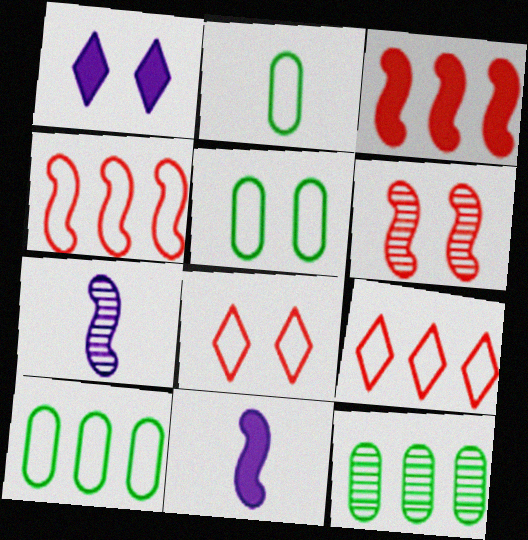[[1, 5, 6], 
[2, 5, 10], 
[8, 11, 12]]